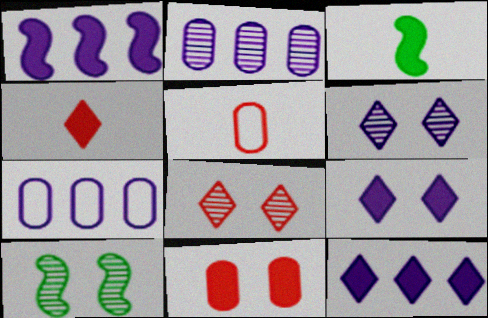[[3, 7, 8], 
[3, 11, 12], 
[4, 7, 10], 
[5, 10, 12]]